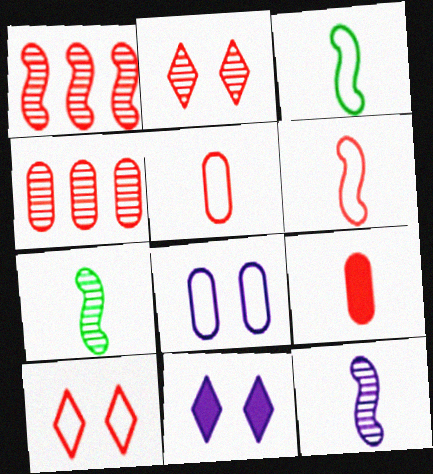[[1, 9, 10], 
[3, 4, 11]]